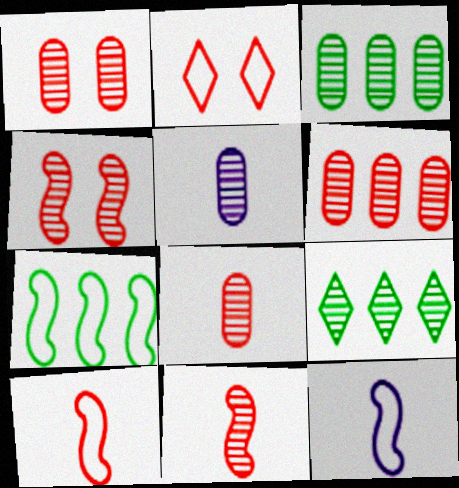[[1, 3, 5], 
[1, 6, 8], 
[4, 5, 9]]